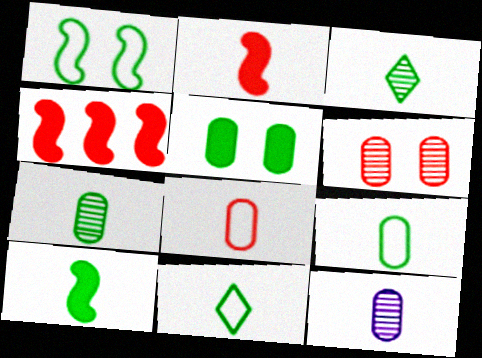[[2, 11, 12], 
[3, 9, 10], 
[7, 10, 11]]